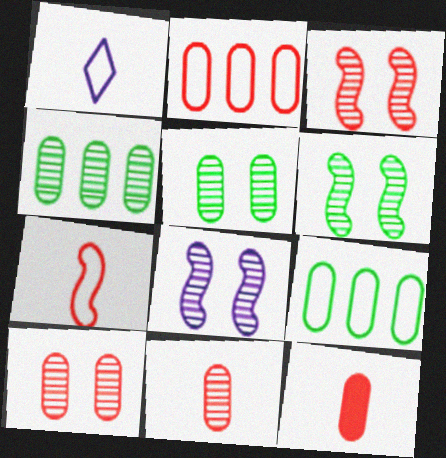[[2, 10, 12], 
[3, 6, 8]]